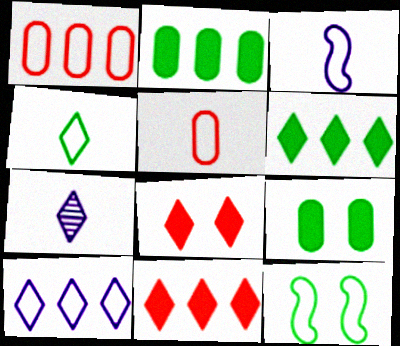[[3, 4, 5], 
[5, 10, 12]]